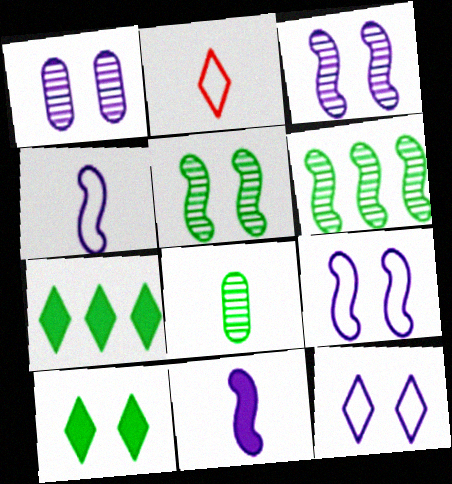[[2, 8, 11]]